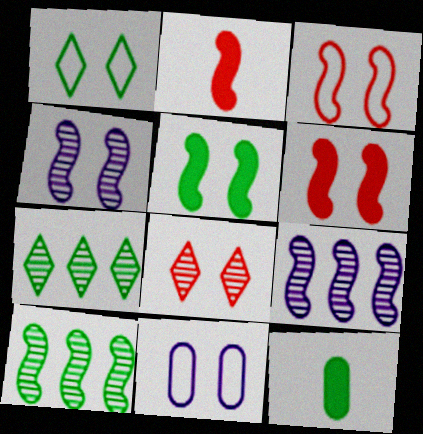[[1, 3, 11], 
[1, 10, 12], 
[2, 7, 11], 
[3, 4, 5], 
[5, 8, 11]]